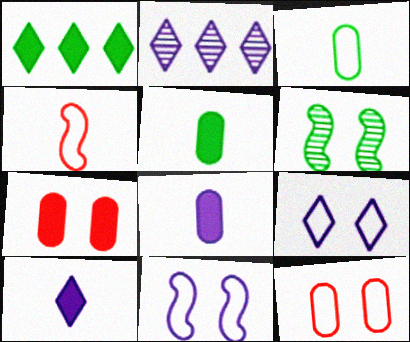[[1, 3, 6], 
[2, 8, 11], 
[2, 9, 10], 
[6, 7, 9]]